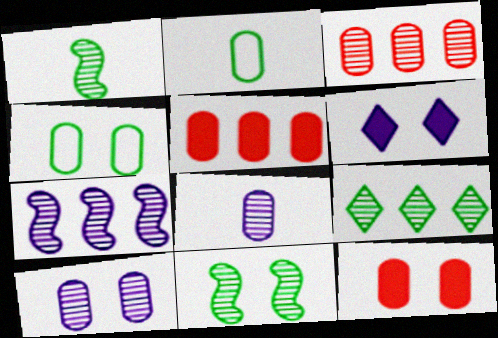[[2, 5, 10], 
[3, 7, 9], 
[4, 5, 8], 
[4, 10, 12]]